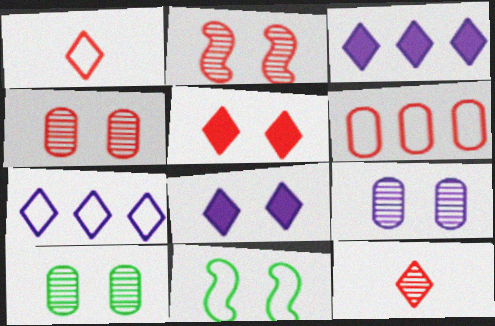[[4, 8, 11], 
[4, 9, 10], 
[5, 9, 11]]